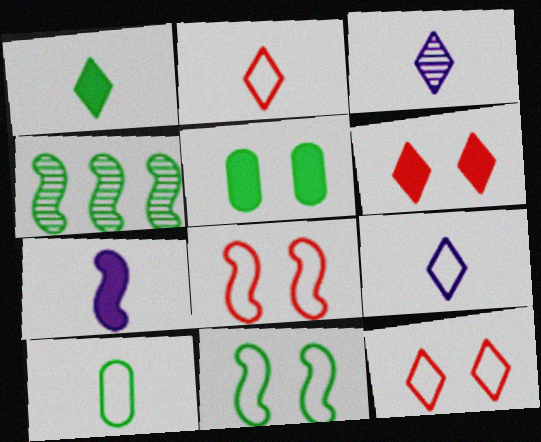[[1, 2, 3], 
[4, 7, 8]]